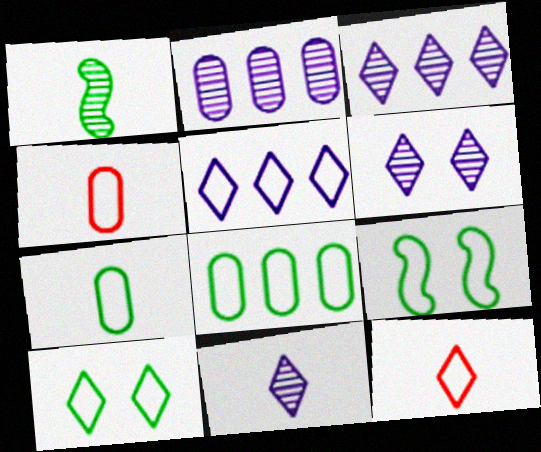[[3, 6, 11], 
[4, 5, 9], 
[5, 10, 12]]